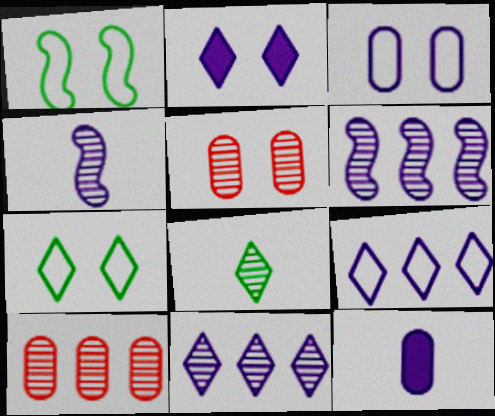[[1, 2, 5], 
[5, 6, 8]]